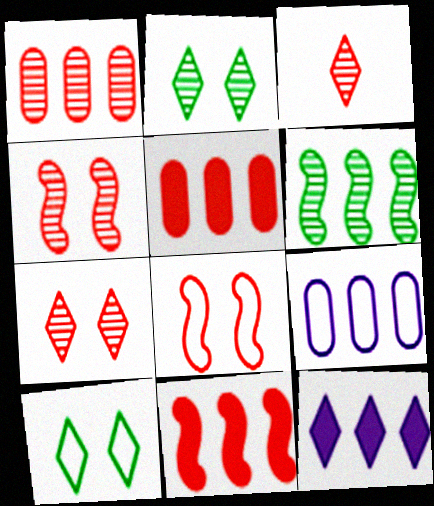[[1, 3, 4], 
[3, 5, 8], 
[3, 10, 12]]